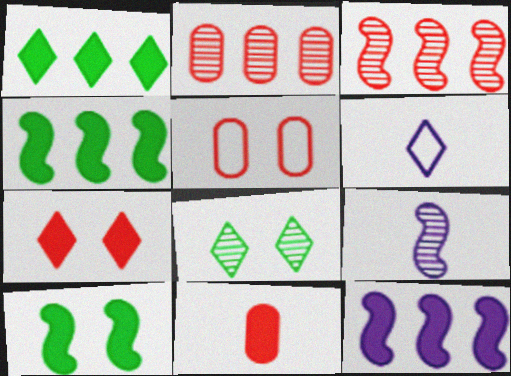[[1, 5, 9], 
[2, 5, 11], 
[2, 6, 10], 
[2, 8, 9]]